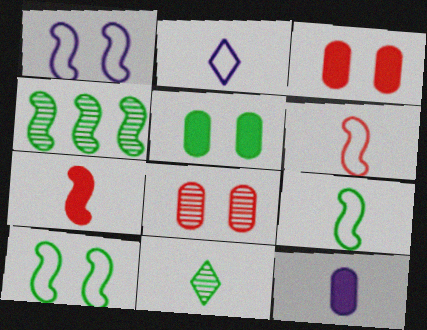[[1, 4, 7], 
[2, 3, 4], 
[6, 11, 12]]